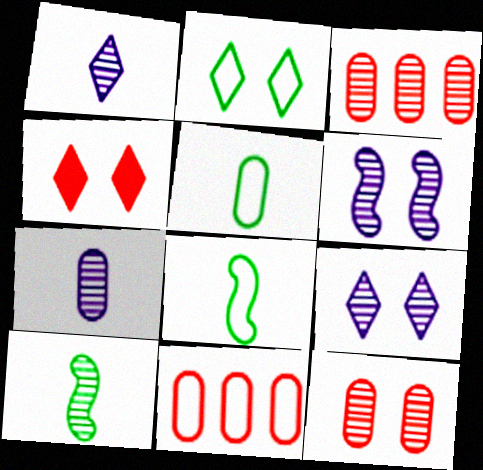[[2, 4, 9], 
[3, 9, 10]]